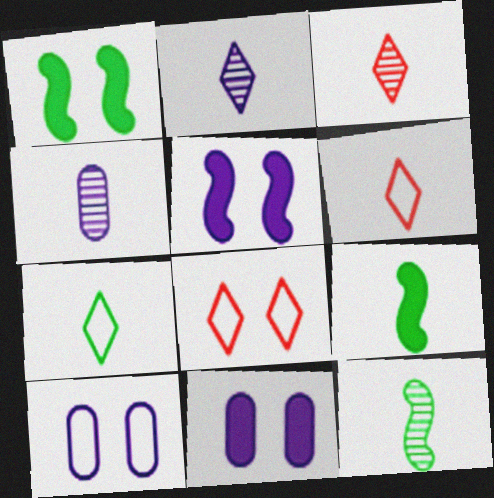[[3, 4, 12], 
[4, 6, 9]]